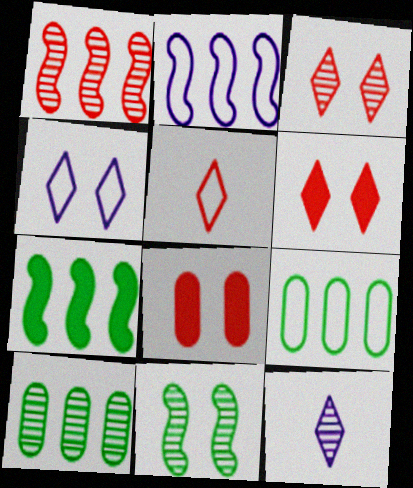[[1, 2, 7], 
[1, 5, 8], 
[4, 8, 11]]